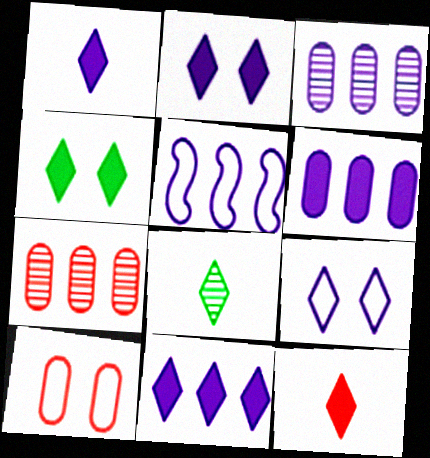[[1, 2, 11], 
[3, 5, 11], 
[4, 11, 12]]